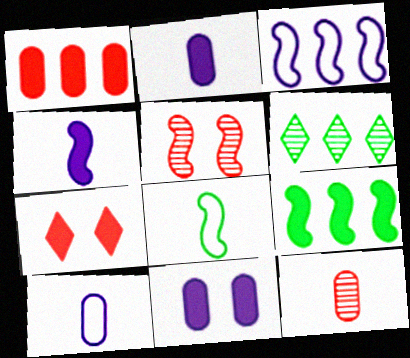[[1, 3, 6], 
[2, 7, 9]]